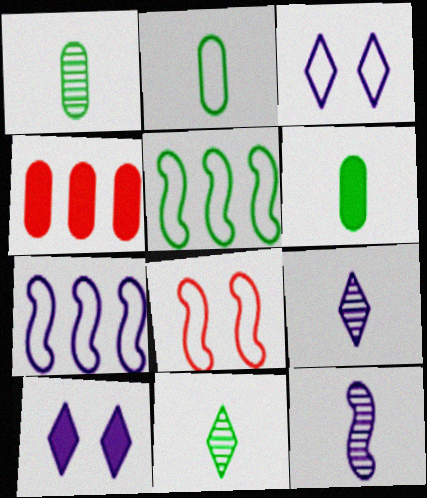[[1, 2, 6]]